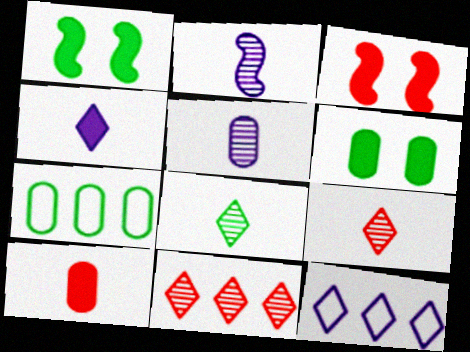[[1, 7, 8]]